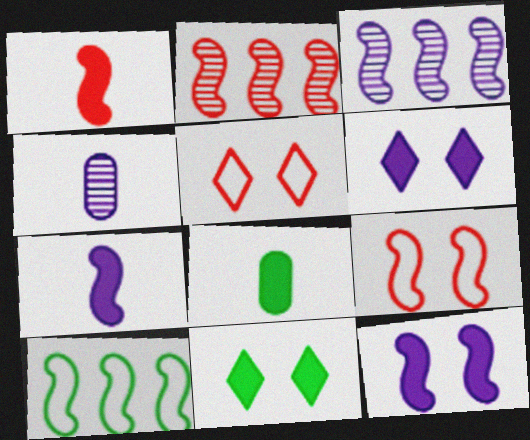[[1, 2, 9], 
[3, 5, 8]]